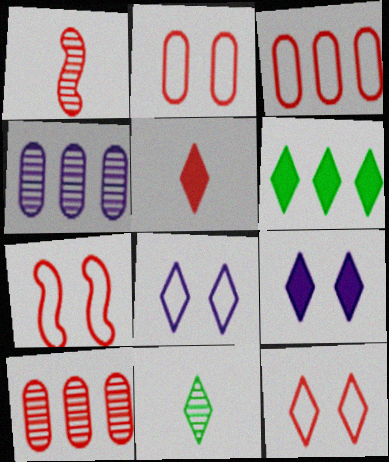[[2, 7, 12], 
[5, 6, 9], 
[5, 7, 10]]